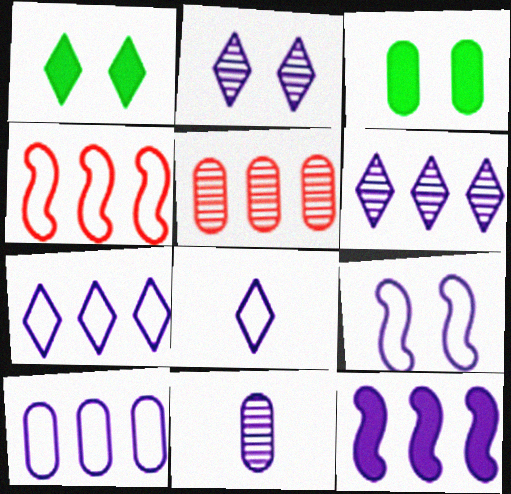[[1, 4, 11], 
[6, 10, 12], 
[8, 9, 10]]